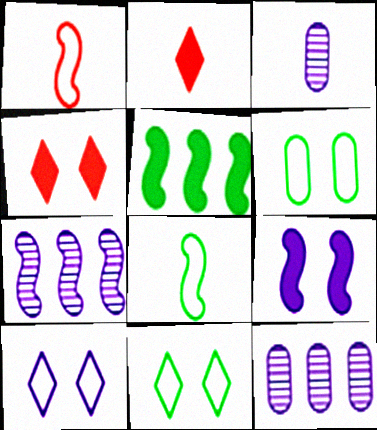[[2, 3, 8], 
[2, 6, 7], 
[4, 8, 12]]